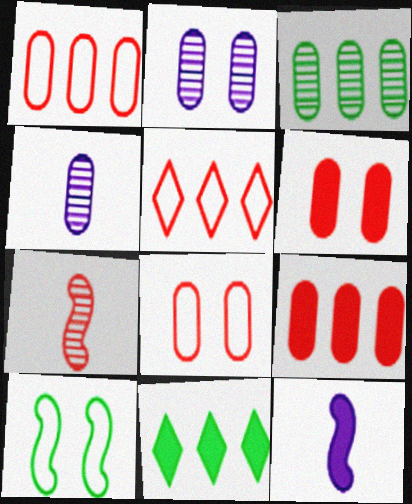[[5, 6, 7], 
[6, 11, 12]]